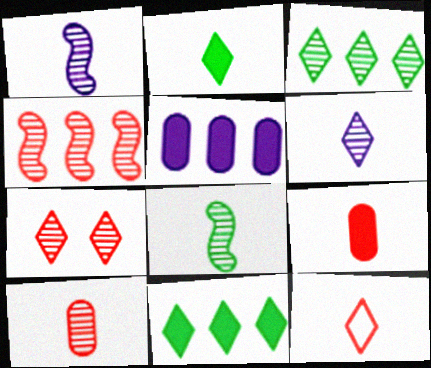[[2, 6, 12], 
[3, 6, 7], 
[4, 7, 10], 
[6, 8, 10]]